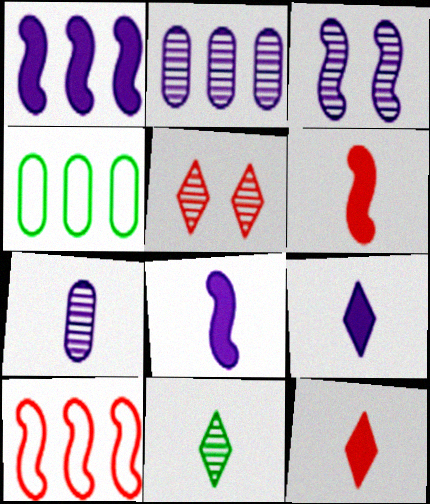[[3, 4, 12], 
[4, 5, 8]]